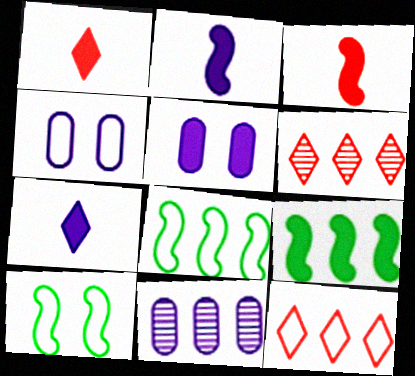[[1, 5, 9], 
[1, 10, 11], 
[9, 11, 12]]